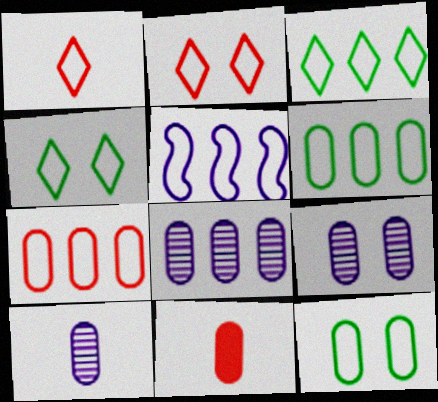[[1, 5, 12], 
[3, 5, 7], 
[6, 9, 11], 
[8, 9, 10], 
[8, 11, 12]]